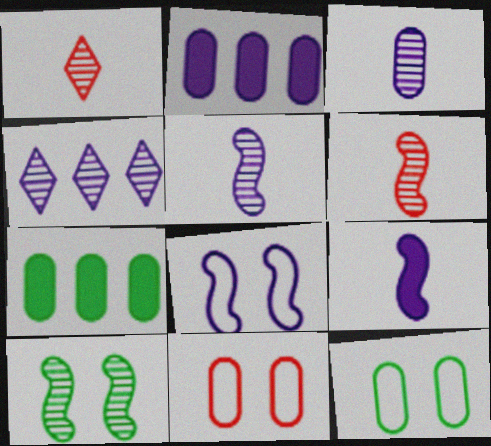[[1, 7, 8], 
[3, 7, 11]]